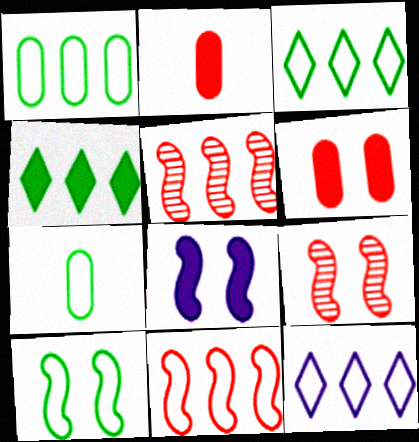[[1, 11, 12], 
[2, 4, 8], 
[3, 7, 10], 
[8, 9, 10]]